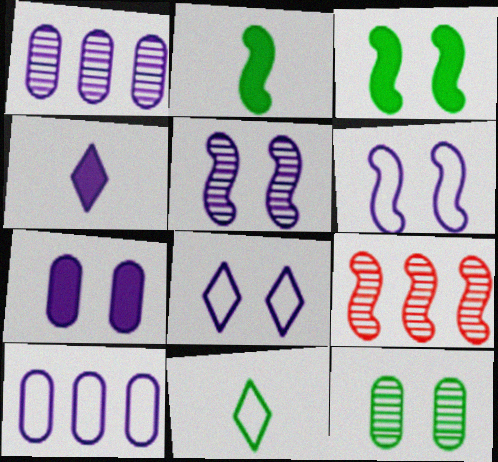[[1, 4, 6], 
[2, 6, 9], 
[4, 5, 10], 
[5, 7, 8], 
[7, 9, 11]]